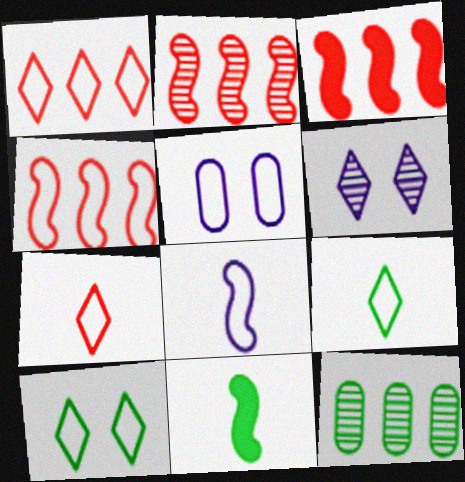[[2, 3, 4], 
[4, 5, 9], 
[10, 11, 12]]